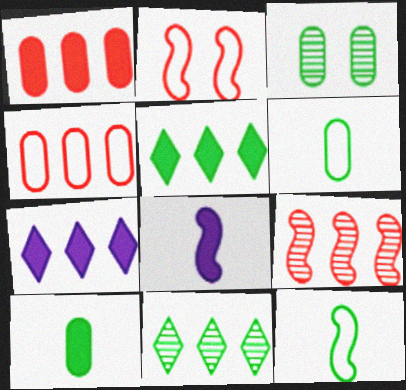[[3, 5, 12]]